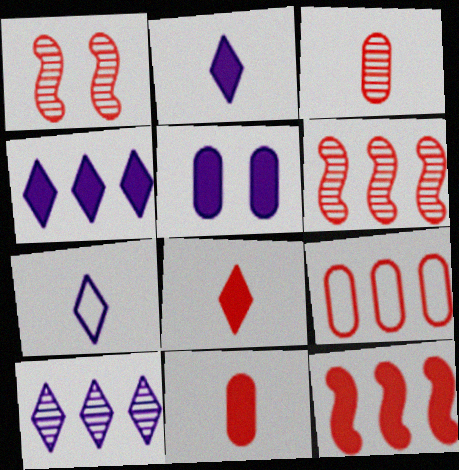[[1, 8, 9]]